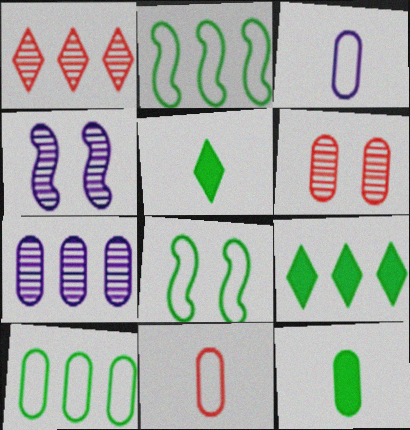[[4, 9, 11]]